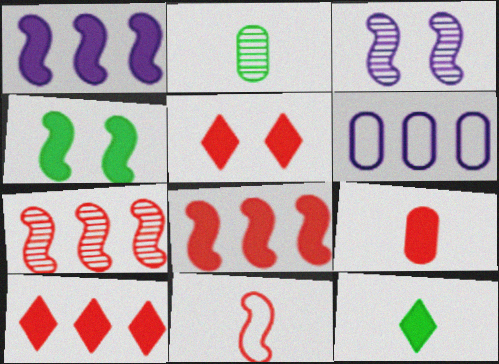[[5, 8, 9]]